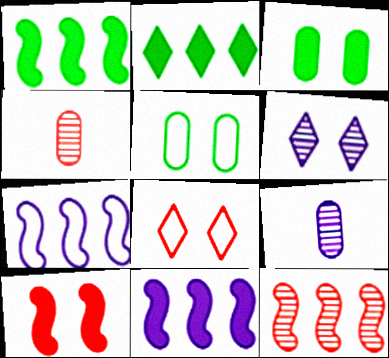[[1, 7, 12], 
[1, 8, 9], 
[5, 6, 10]]